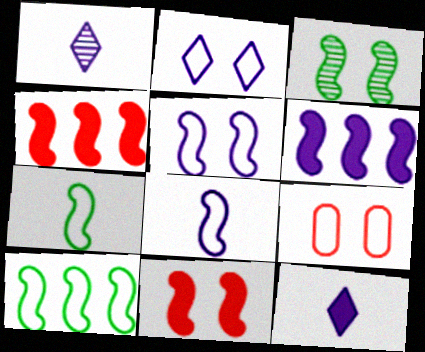[[3, 4, 8], 
[3, 5, 11]]